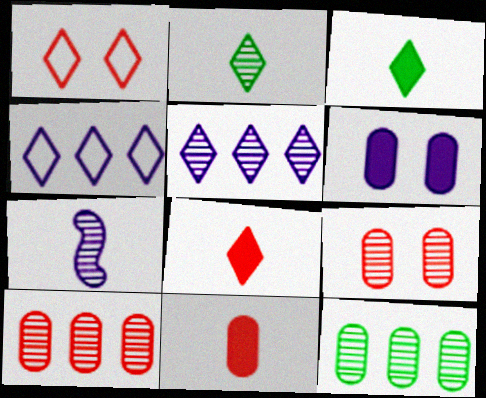[[1, 3, 5], 
[4, 6, 7]]